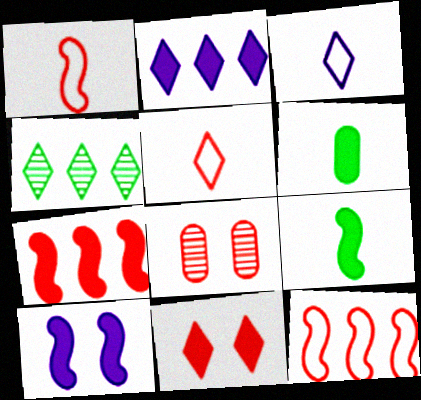[[3, 4, 11], 
[5, 7, 8], 
[7, 9, 10]]